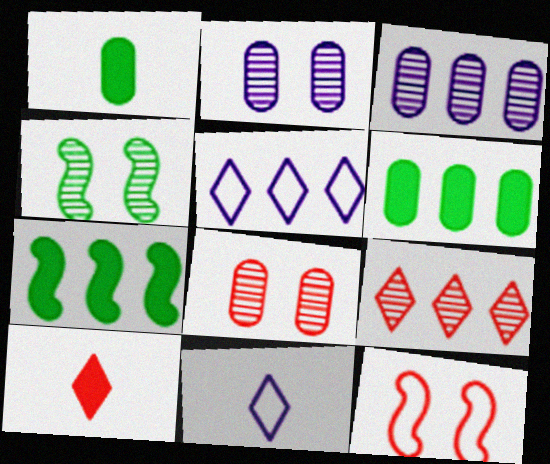[[7, 8, 11]]